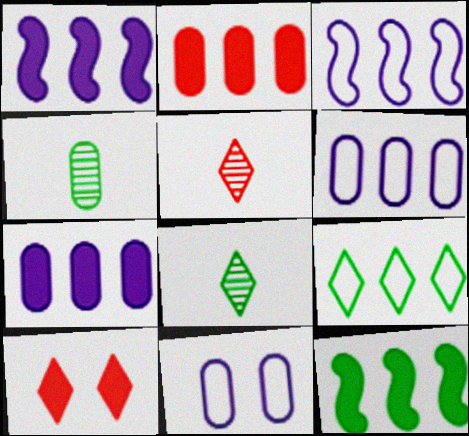[[2, 4, 11], 
[3, 4, 10], 
[5, 11, 12]]